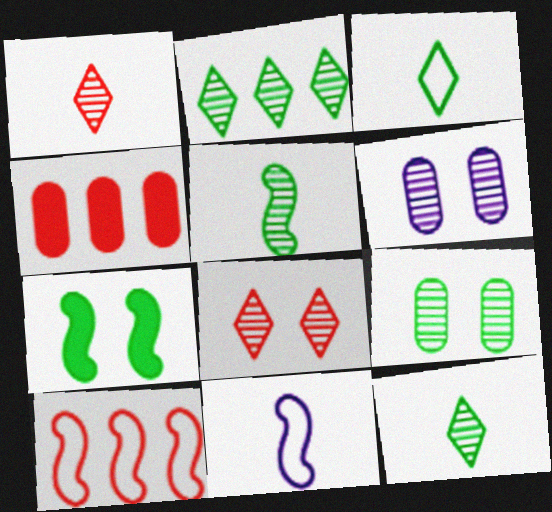[[2, 5, 9]]